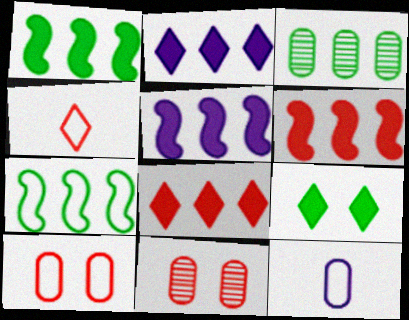[[1, 5, 6], 
[4, 6, 11]]